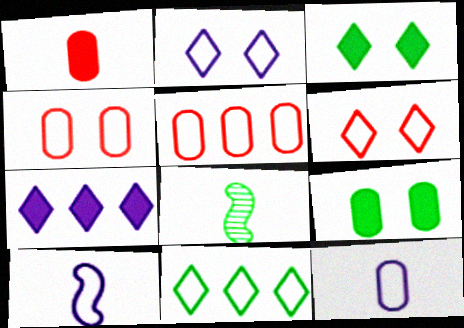[[4, 7, 8], 
[4, 10, 11], 
[8, 9, 11]]